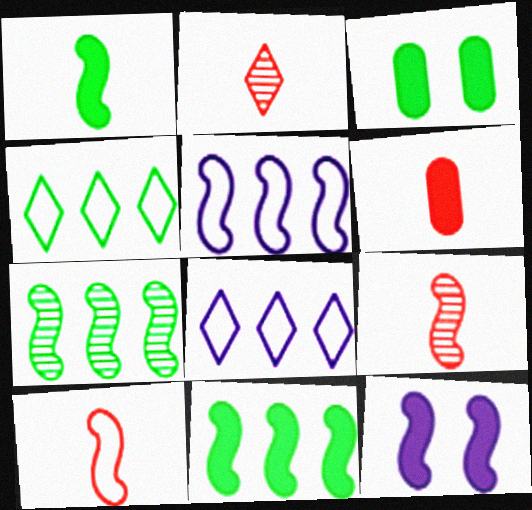[[2, 3, 5], 
[2, 6, 10], 
[3, 8, 9], 
[7, 10, 12]]